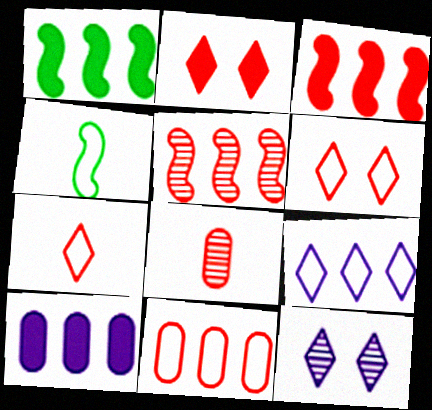[[3, 6, 8]]